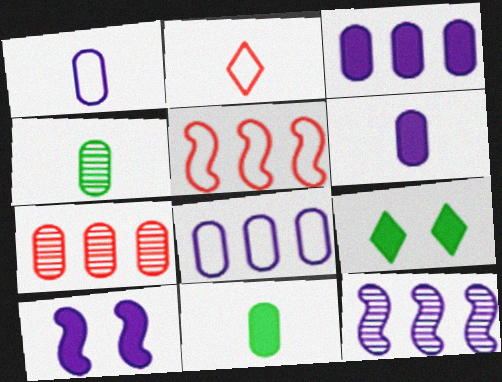[]